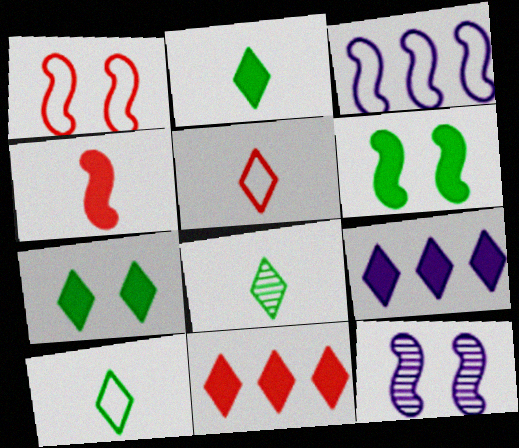[[1, 6, 12], 
[2, 8, 10]]